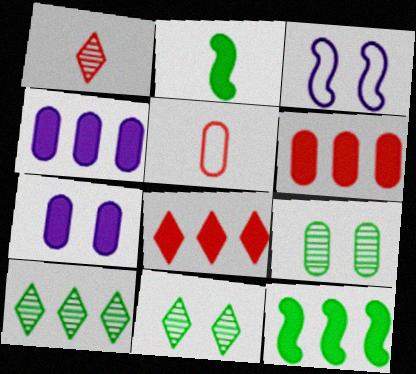[[2, 7, 8], 
[4, 5, 9], 
[4, 8, 12]]